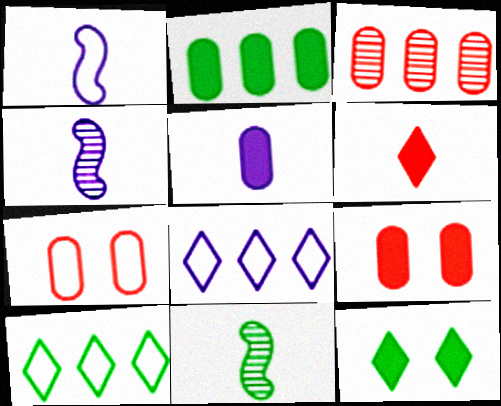[[1, 3, 12], 
[1, 7, 10], 
[2, 5, 9], 
[4, 9, 10], 
[8, 9, 11]]